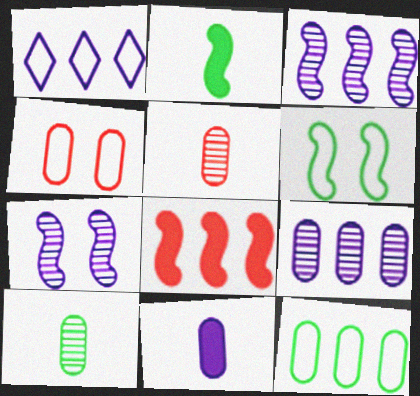[[1, 7, 11]]